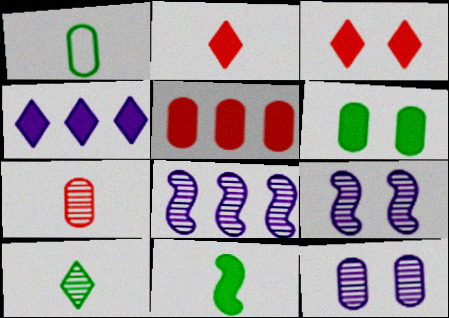[[1, 3, 8], 
[1, 5, 12], 
[1, 10, 11]]